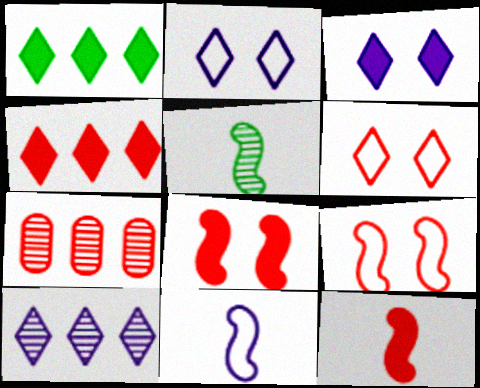[[5, 11, 12], 
[6, 7, 12]]